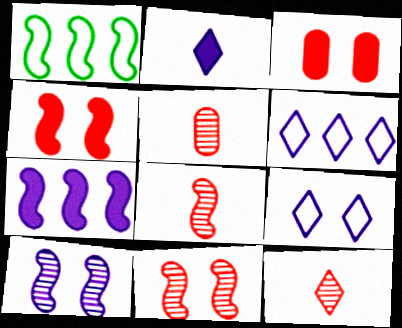[[5, 8, 12]]